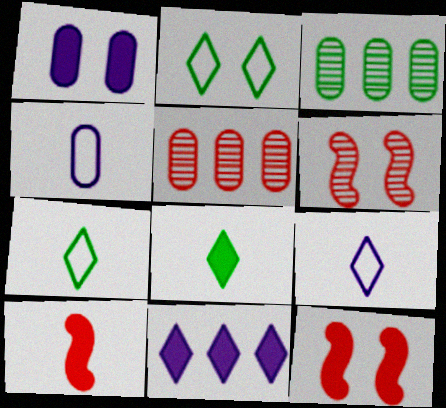[[1, 2, 6], 
[3, 9, 12]]